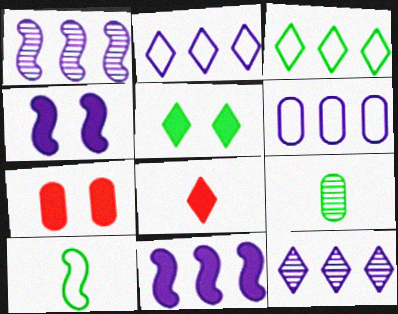[[4, 5, 7], 
[6, 7, 9], 
[6, 11, 12], 
[7, 10, 12]]